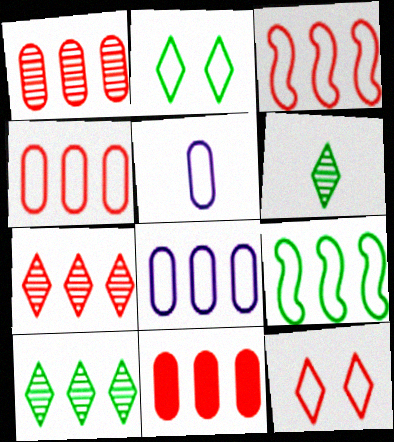[[1, 4, 11], 
[2, 3, 5], 
[3, 7, 11], 
[5, 9, 12]]